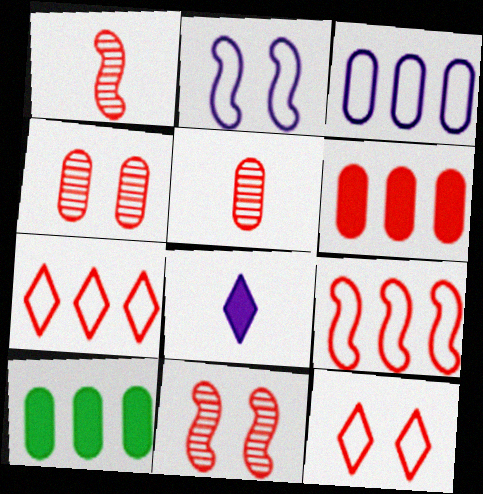[[1, 6, 12]]